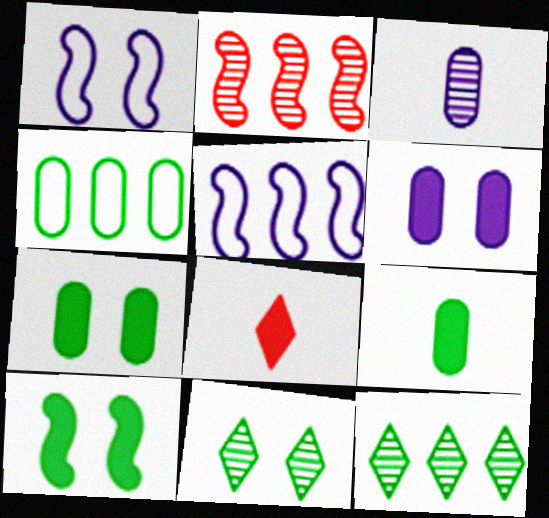[[2, 3, 11]]